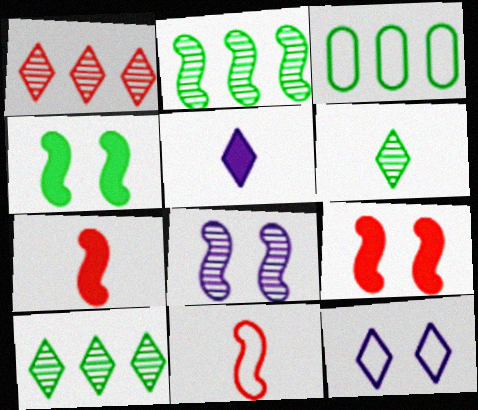[[3, 4, 6], 
[3, 11, 12]]